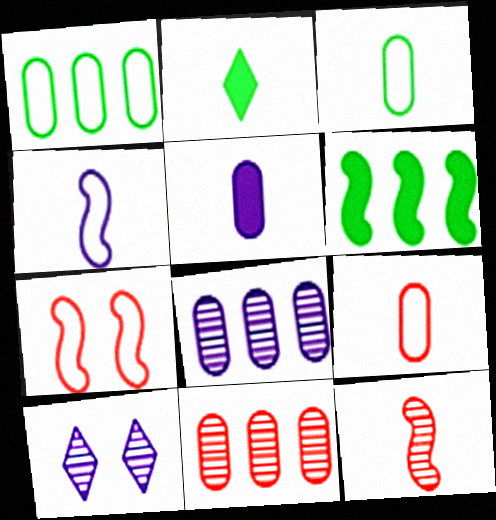[[2, 7, 8], 
[6, 9, 10]]